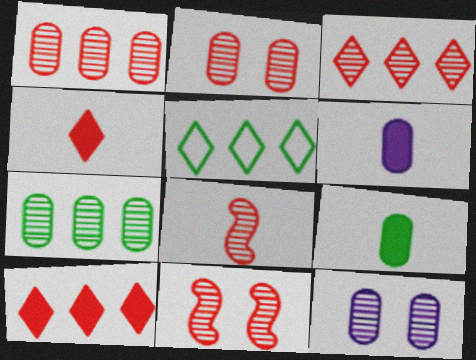[[2, 3, 8], 
[5, 6, 11]]